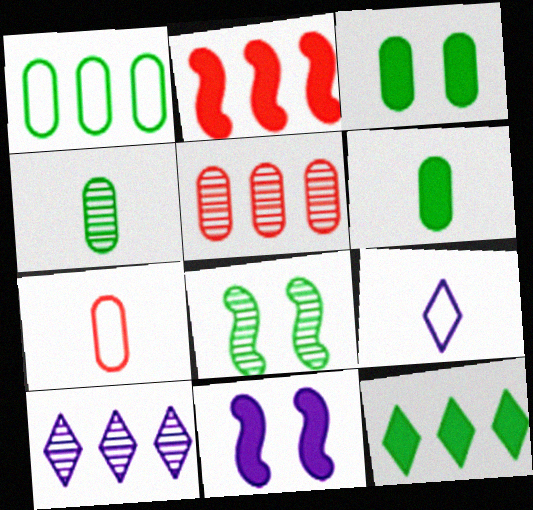[[1, 2, 10], 
[1, 3, 4]]